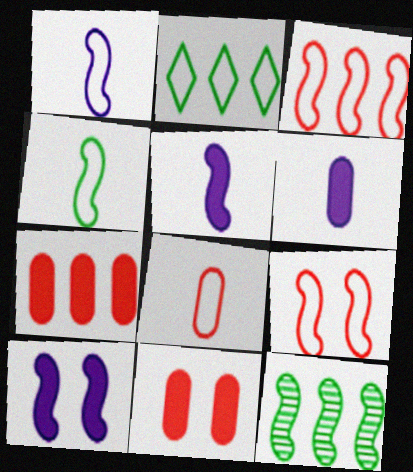[[5, 9, 12]]